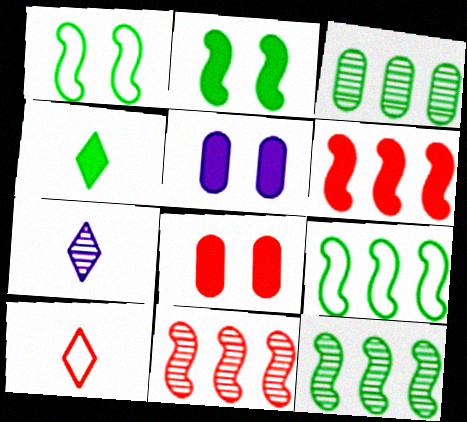[[1, 3, 4], 
[4, 5, 6], 
[4, 7, 10], 
[5, 10, 12], 
[7, 8, 9], 
[8, 10, 11]]